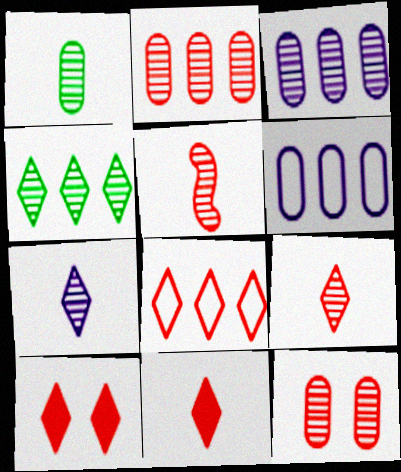[[1, 3, 12], 
[1, 5, 7], 
[8, 9, 10]]